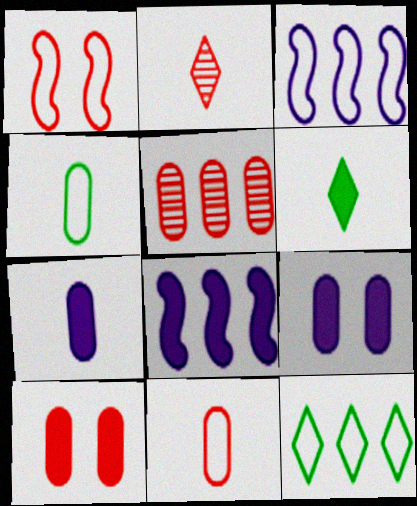[[4, 5, 9], 
[5, 8, 12], 
[5, 10, 11], 
[6, 8, 10]]